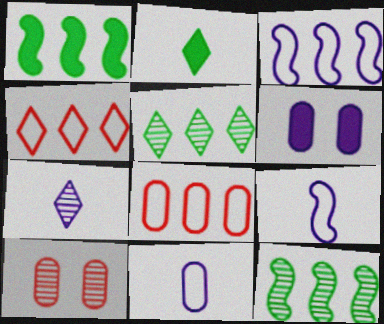[[2, 3, 10], 
[3, 6, 7], 
[7, 10, 12]]